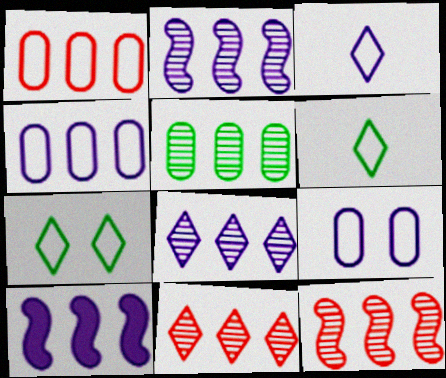[[2, 5, 11], 
[4, 8, 10], 
[5, 8, 12]]